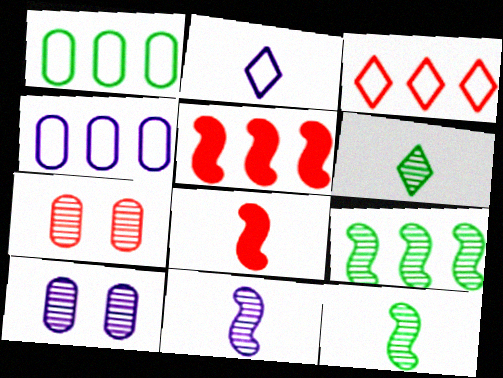[[3, 7, 8]]